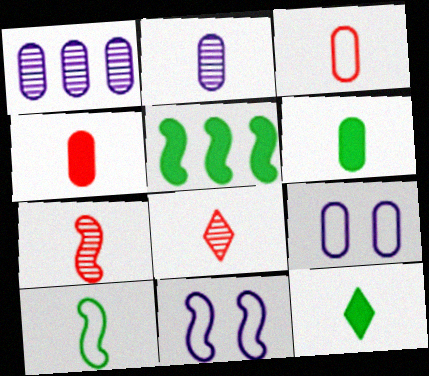[[2, 3, 6], 
[5, 7, 11], 
[5, 8, 9]]